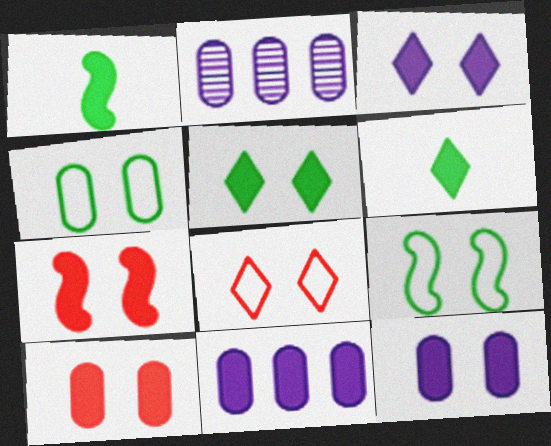[[1, 2, 8], 
[5, 7, 12], 
[6, 7, 11]]